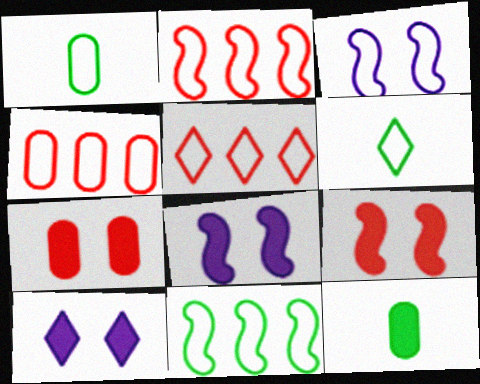[[1, 3, 5], 
[2, 4, 5], 
[3, 4, 6]]